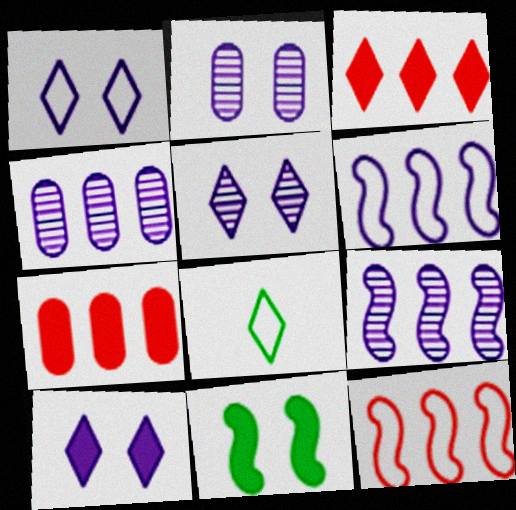[[1, 5, 10], 
[3, 5, 8]]